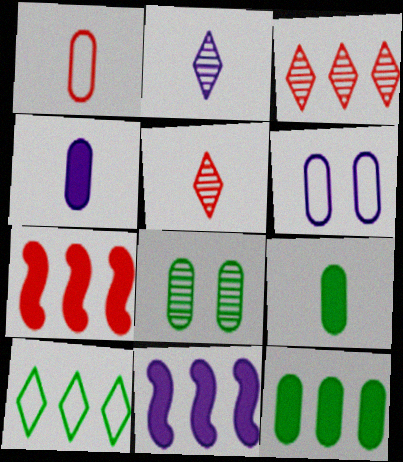[[2, 6, 11]]